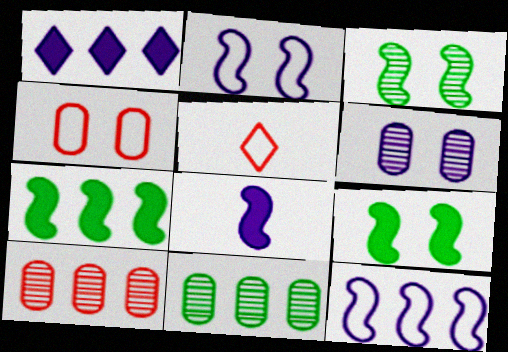[[5, 6, 7]]